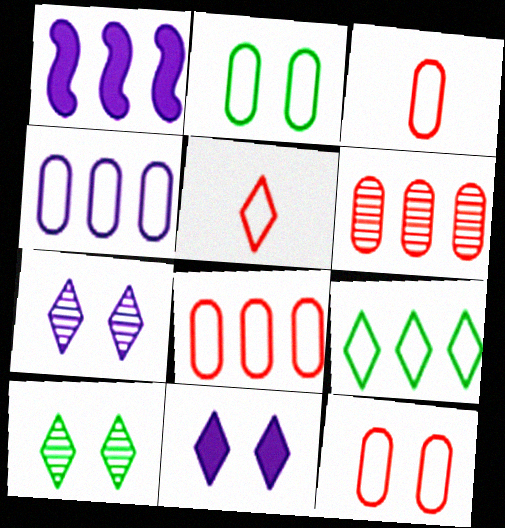[[1, 3, 10], 
[1, 6, 9], 
[2, 3, 4], 
[3, 8, 12]]